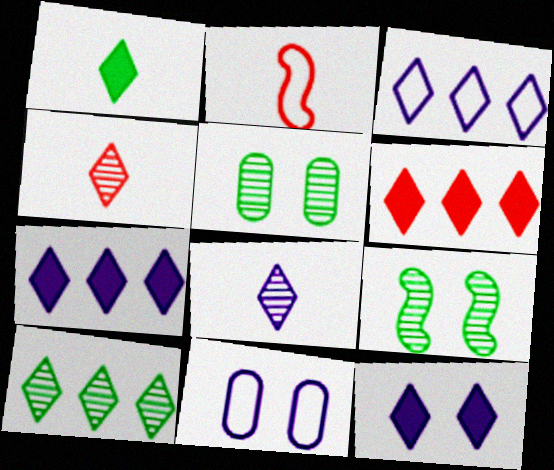[[1, 6, 12], 
[2, 5, 7], 
[3, 6, 10], 
[3, 8, 12]]